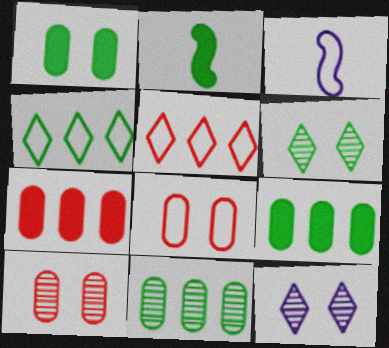[[3, 4, 8], 
[3, 6, 7]]